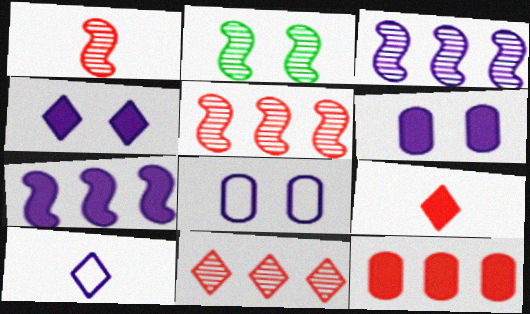[[1, 2, 3], 
[2, 10, 12], 
[3, 6, 10]]